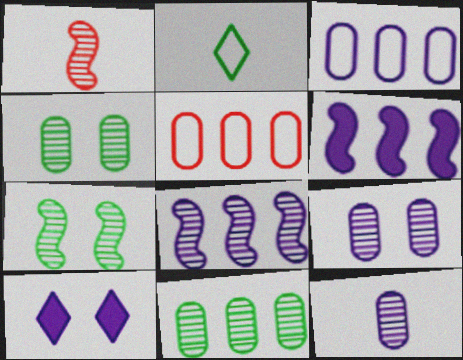[[1, 7, 8]]